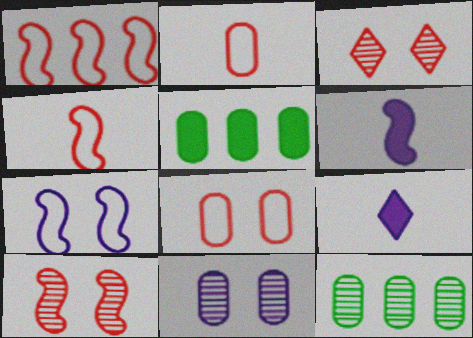[[2, 5, 11]]